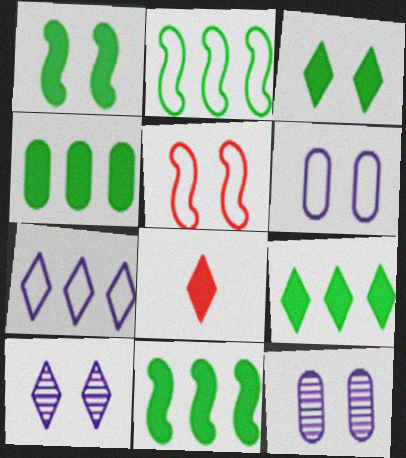[[2, 8, 12], 
[3, 5, 12], 
[4, 9, 11]]